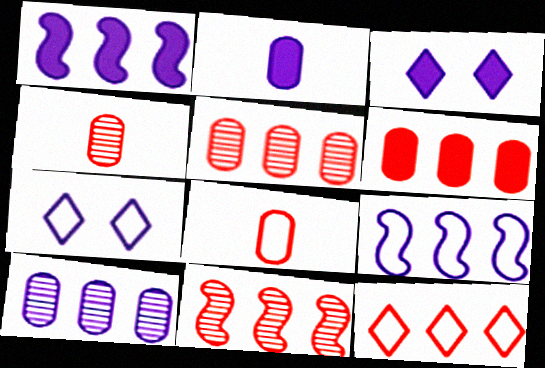[[1, 2, 3], 
[6, 11, 12]]